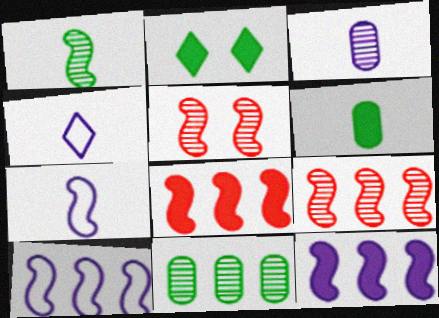[]